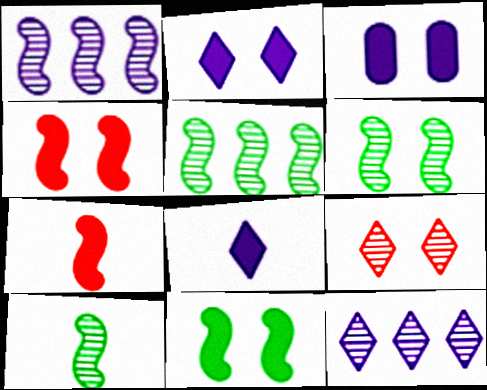[[5, 6, 10]]